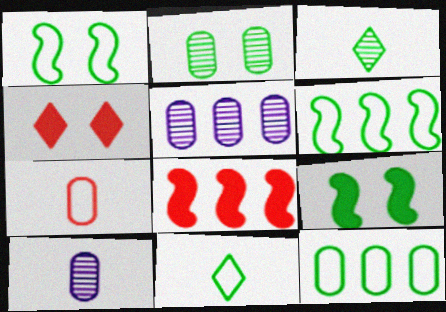[[1, 11, 12], 
[3, 9, 12], 
[4, 6, 10]]